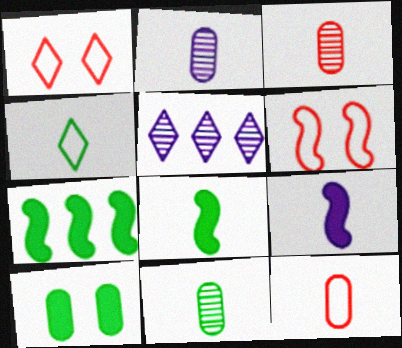[[1, 2, 7], 
[2, 3, 11], 
[3, 4, 9], 
[4, 8, 11]]